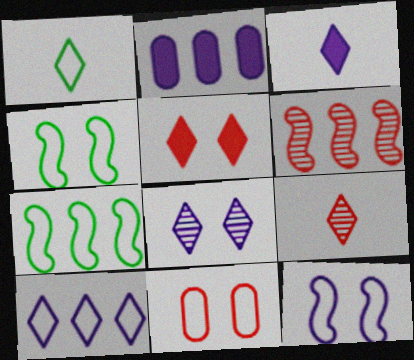[[1, 3, 9], 
[2, 4, 9], 
[3, 8, 10]]